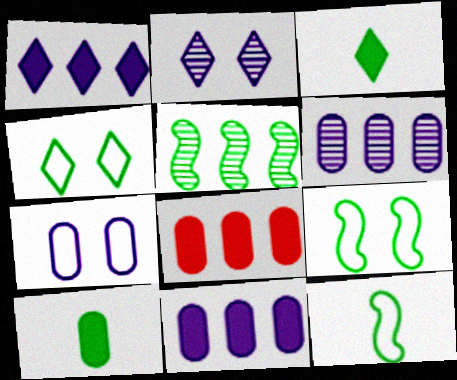[[2, 8, 12], 
[4, 5, 10]]